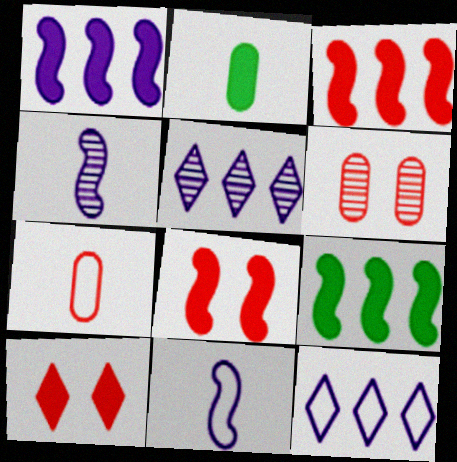[[1, 2, 10], 
[1, 3, 9]]